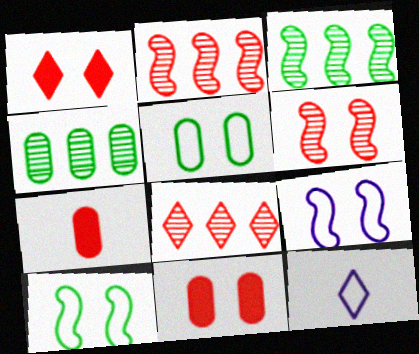[[3, 11, 12]]